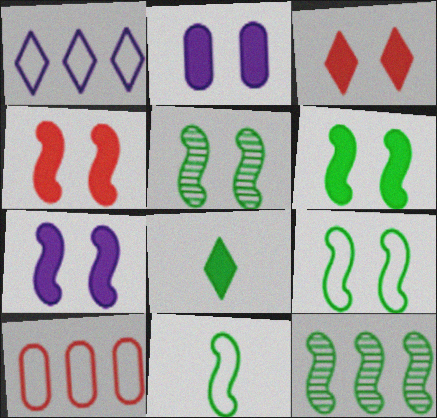[[2, 3, 6], 
[4, 6, 7], 
[5, 6, 9], 
[6, 11, 12]]